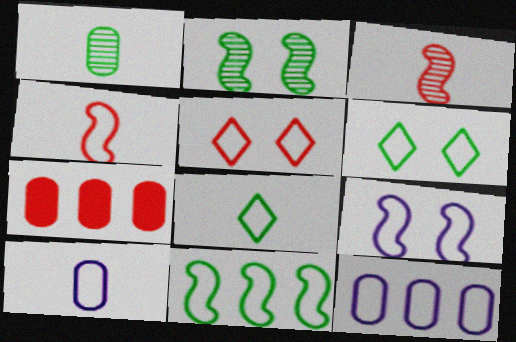[[3, 5, 7], 
[4, 6, 12], 
[4, 8, 10], 
[4, 9, 11], 
[5, 10, 11]]